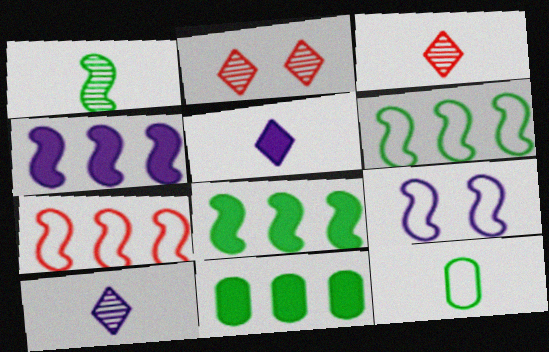[[2, 4, 12], 
[3, 9, 11]]